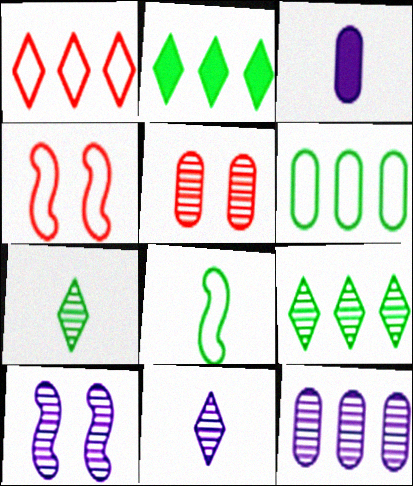[[3, 4, 9], 
[3, 5, 6], 
[10, 11, 12]]